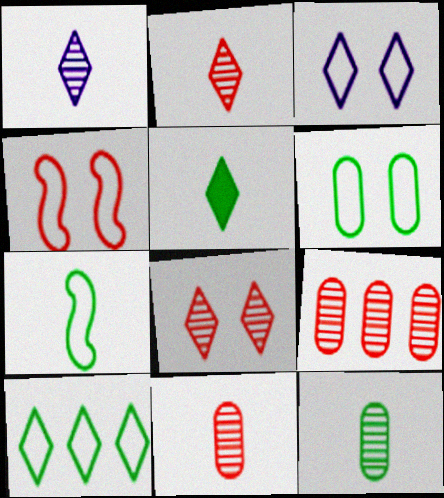[[3, 4, 6], 
[5, 7, 12], 
[6, 7, 10]]